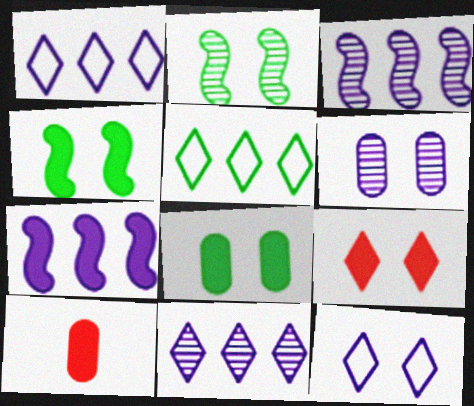[[1, 2, 10]]